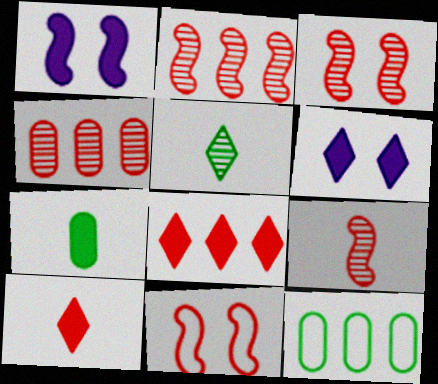[[1, 7, 8], 
[2, 3, 9], 
[4, 10, 11], 
[6, 9, 12]]